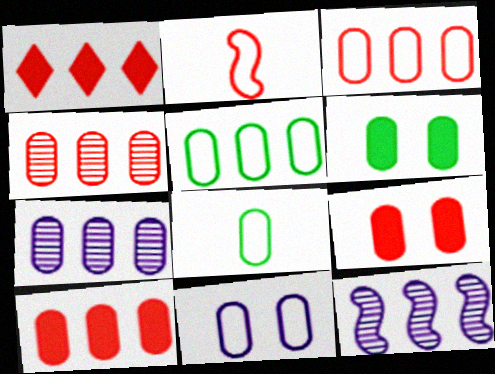[[1, 5, 12], 
[3, 4, 10], 
[3, 8, 11], 
[5, 7, 10], 
[7, 8, 9]]